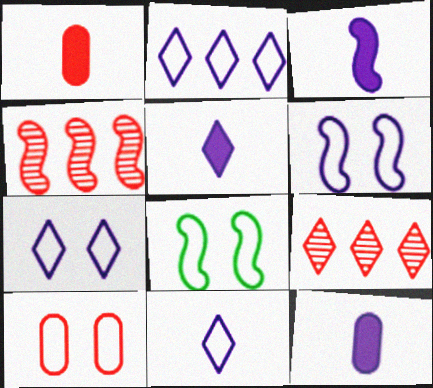[[2, 7, 11], 
[3, 4, 8], 
[3, 5, 12], 
[7, 8, 10], 
[8, 9, 12]]